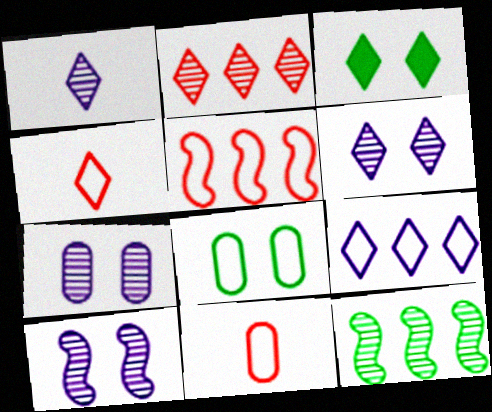[[6, 7, 10]]